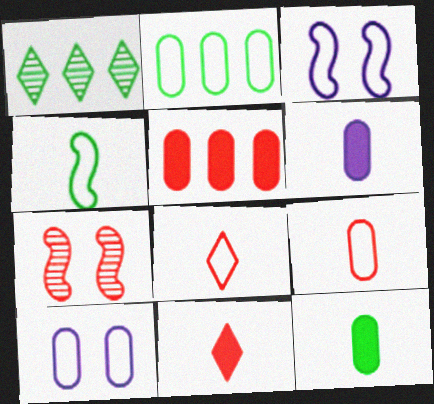[[2, 3, 8], 
[2, 9, 10], 
[5, 7, 8]]